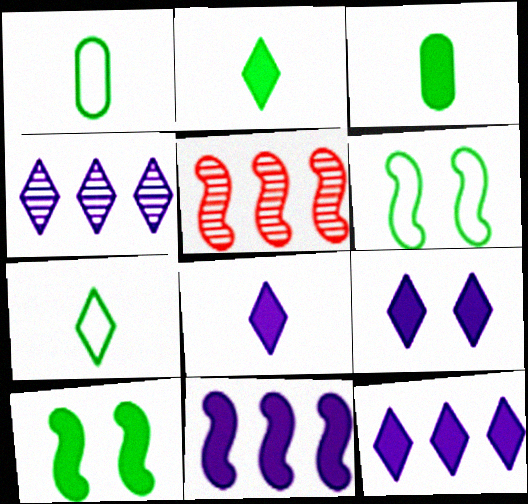[[1, 5, 9], 
[8, 9, 12]]